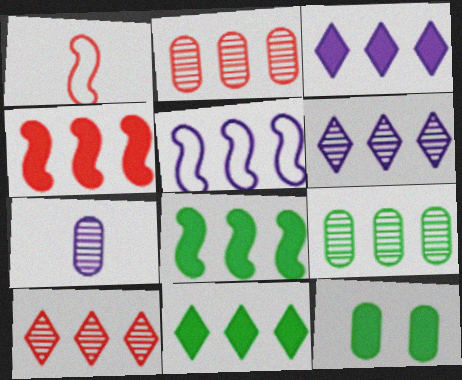[[1, 6, 12], 
[2, 5, 11]]